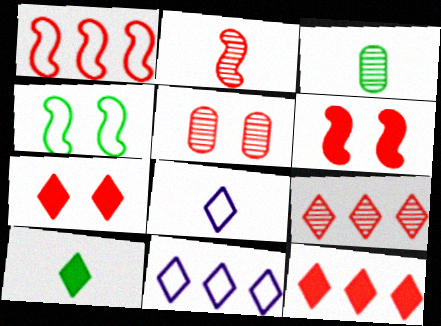[[1, 2, 6], 
[2, 5, 9], 
[3, 6, 11]]